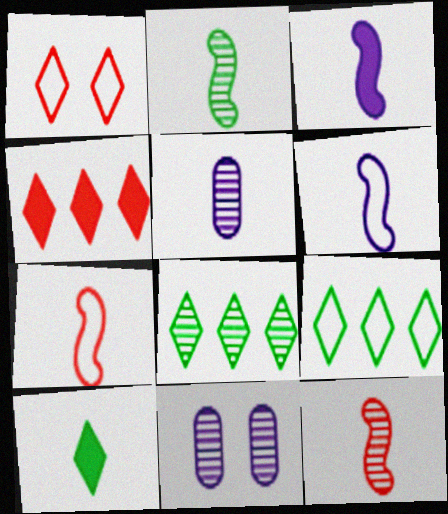[[2, 3, 7], 
[5, 7, 10], 
[8, 11, 12]]